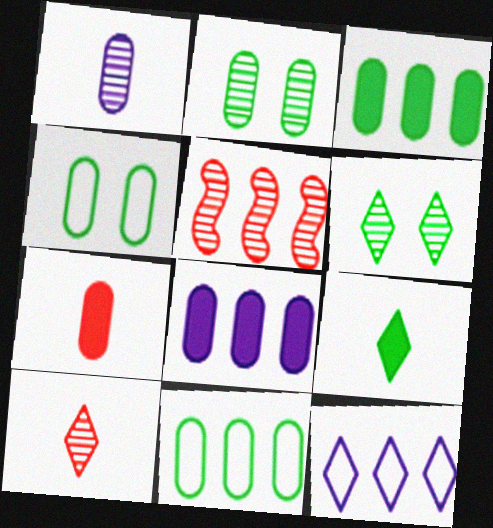[[1, 5, 6], 
[3, 5, 12]]